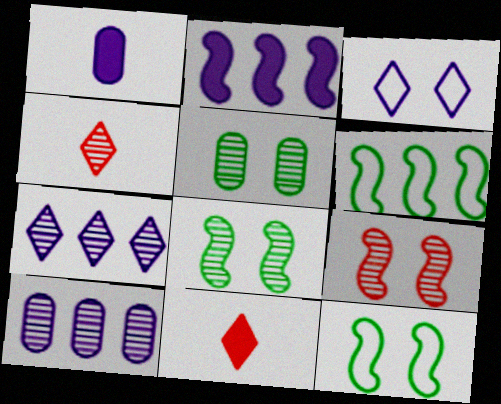[[4, 8, 10], 
[10, 11, 12]]